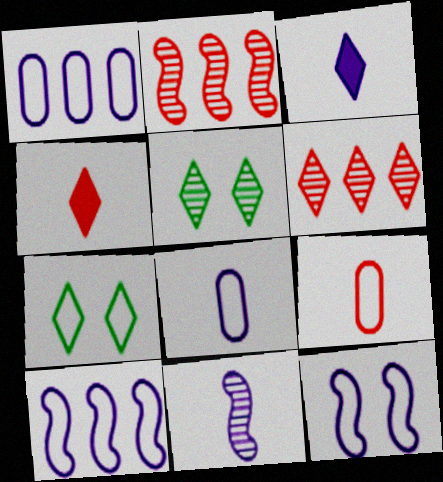[[3, 6, 7], 
[3, 8, 11], 
[7, 9, 10]]